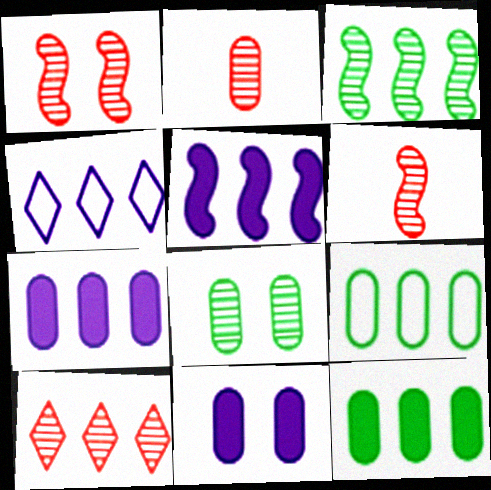[[1, 2, 10], 
[2, 9, 11], 
[5, 9, 10]]